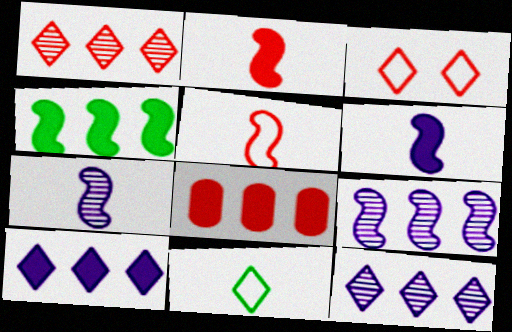[[4, 8, 10]]